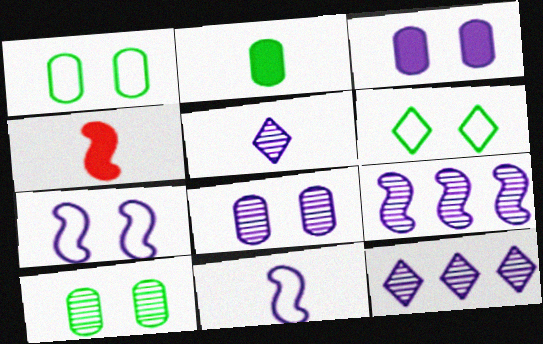[[1, 4, 12], 
[3, 11, 12], 
[5, 8, 9]]